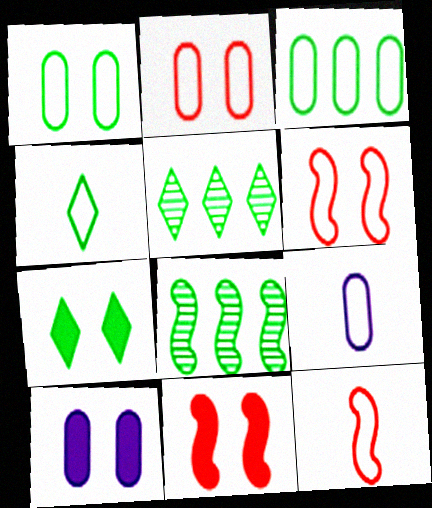[[2, 3, 9], 
[4, 5, 7], 
[4, 9, 12], 
[5, 9, 11], 
[5, 10, 12], 
[7, 10, 11]]